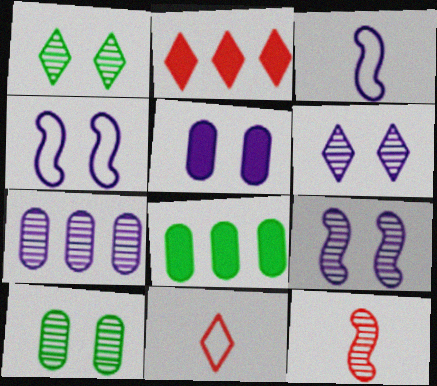[[1, 7, 12], 
[2, 3, 10], 
[4, 5, 6], 
[8, 9, 11]]